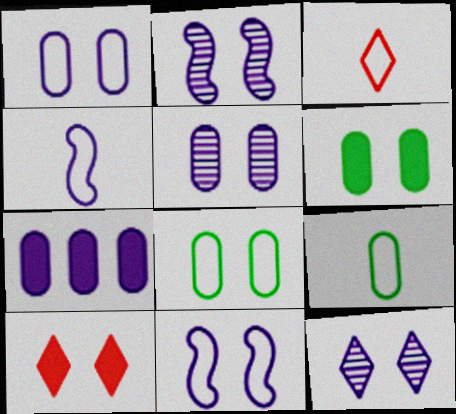[[2, 5, 12], 
[2, 8, 10], 
[3, 4, 9], 
[4, 7, 12]]